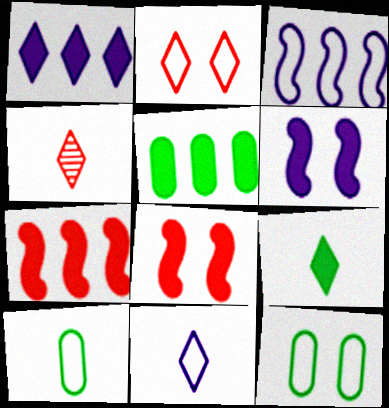[[1, 5, 7], 
[2, 3, 10], 
[4, 9, 11]]